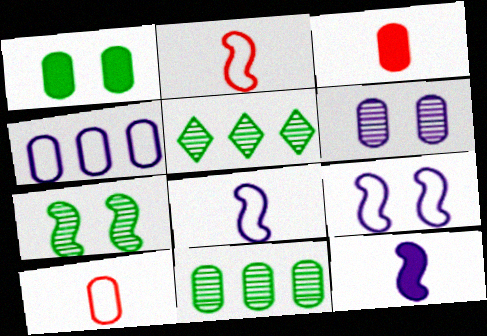[[3, 5, 9]]